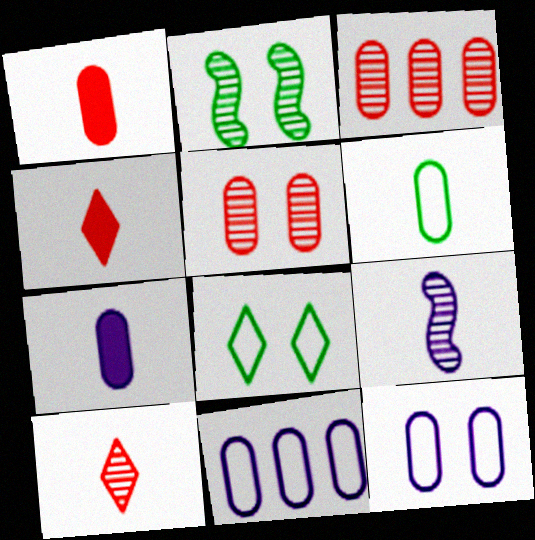[[2, 4, 11], 
[4, 6, 9]]